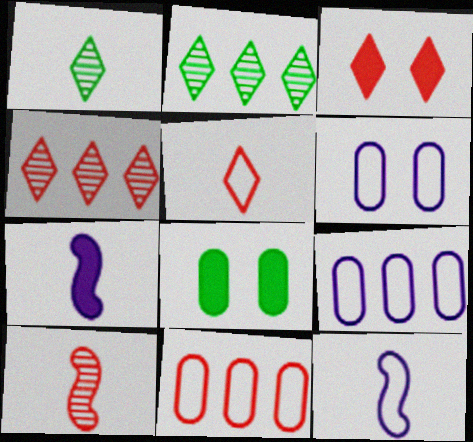[[3, 4, 5], 
[3, 10, 11], 
[4, 8, 12]]